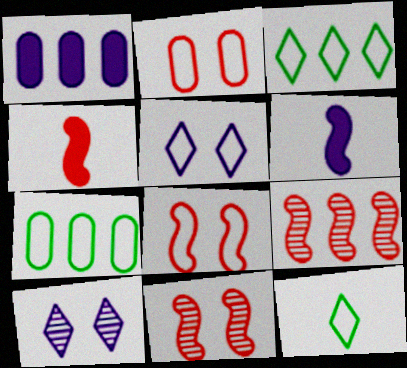[[1, 3, 9], 
[1, 11, 12], 
[4, 7, 10], 
[4, 8, 9]]